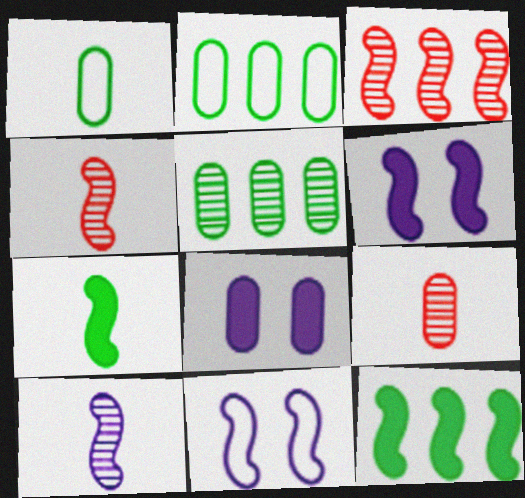[[2, 8, 9], 
[3, 7, 11], 
[4, 11, 12]]